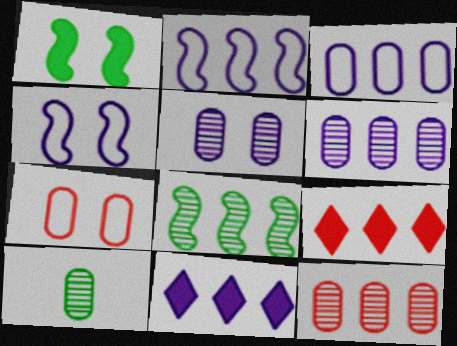[[2, 6, 11], 
[3, 8, 9], 
[4, 9, 10], 
[5, 10, 12]]